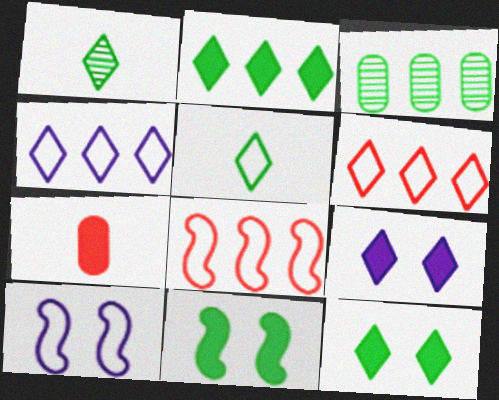[[1, 6, 9], 
[3, 5, 11]]